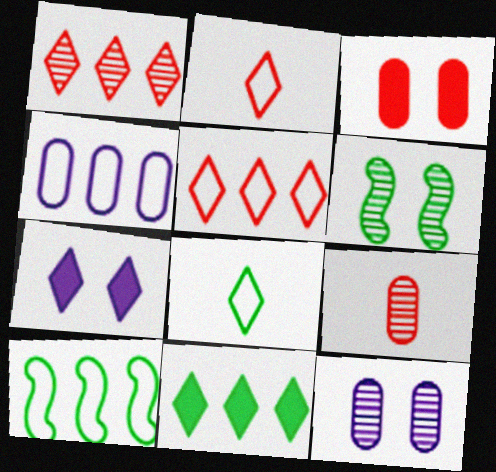[[1, 7, 8], 
[4, 5, 10], 
[7, 9, 10]]